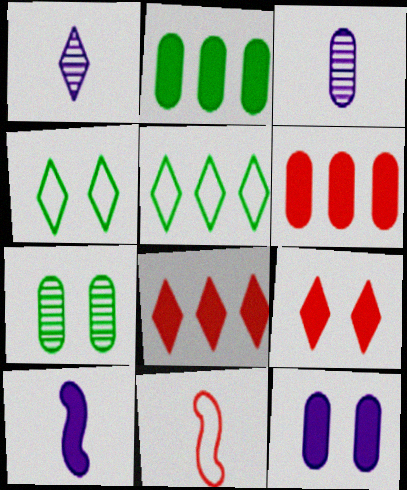[[1, 4, 8], 
[1, 5, 9], 
[2, 9, 10]]